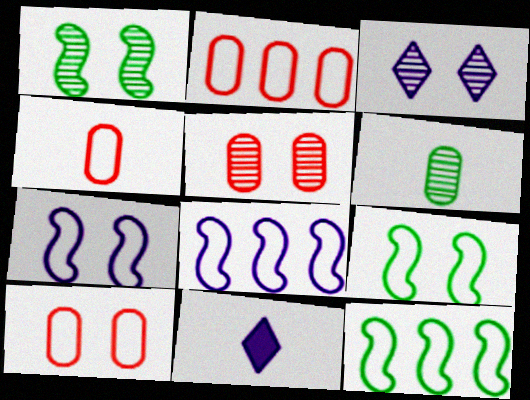[[1, 2, 11], 
[1, 3, 5], 
[2, 4, 10], 
[5, 11, 12]]